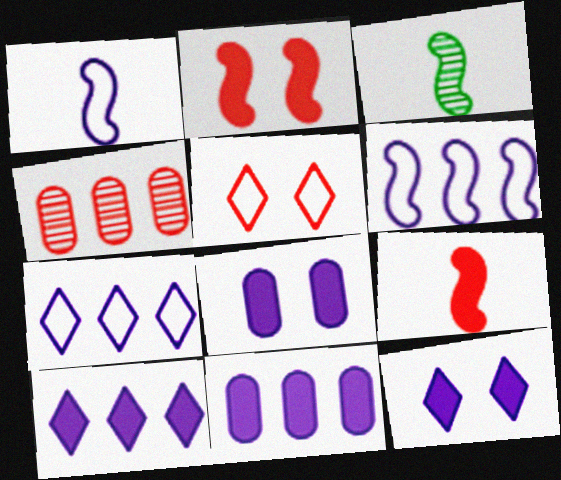[[1, 3, 9], 
[2, 3, 6], 
[3, 5, 11], 
[4, 5, 9]]